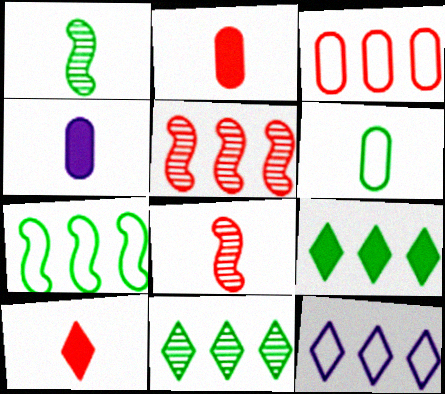[[3, 7, 12]]